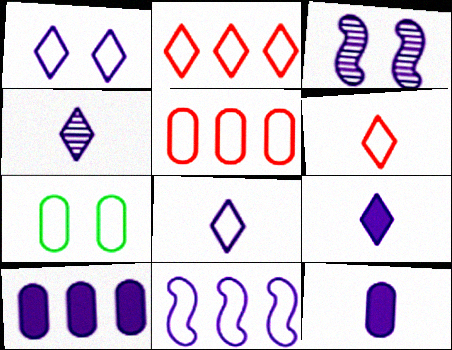[[3, 8, 10], 
[4, 8, 9], 
[6, 7, 11]]